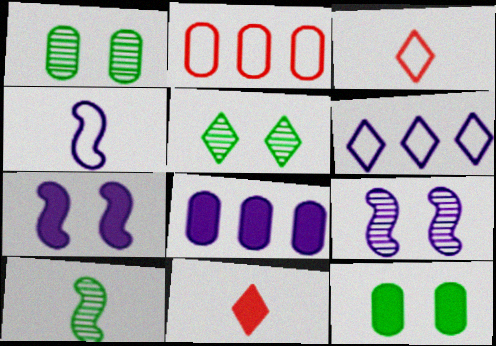[[5, 6, 11]]